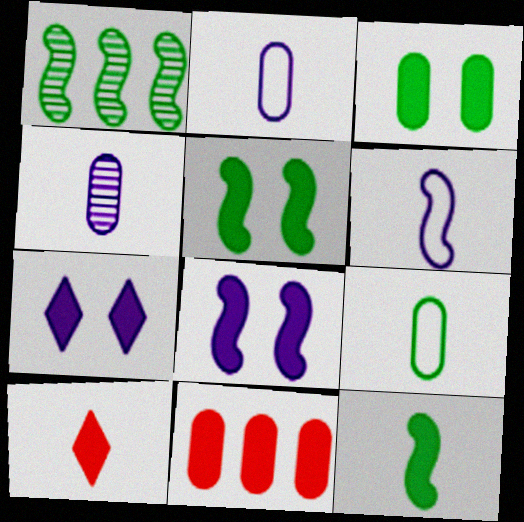[[7, 11, 12]]